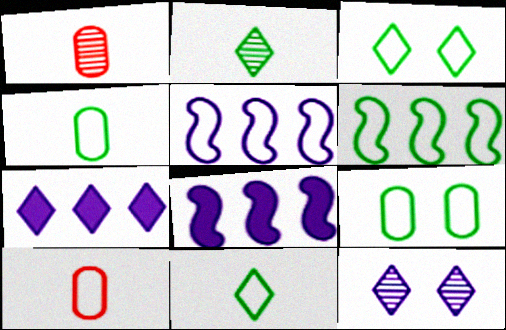[[1, 3, 8], 
[3, 4, 6], 
[3, 5, 10], 
[6, 9, 11]]